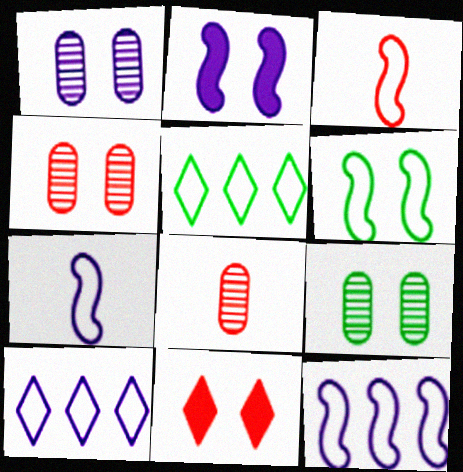[[1, 4, 9], 
[1, 6, 11], 
[2, 5, 8], 
[3, 6, 12]]